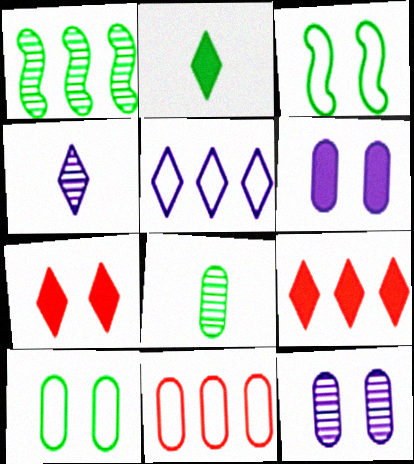[[1, 2, 10], 
[3, 7, 12], 
[6, 8, 11]]